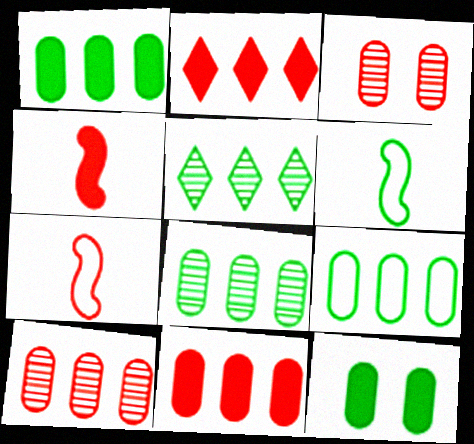[[1, 8, 9], 
[2, 3, 7], 
[5, 6, 12]]